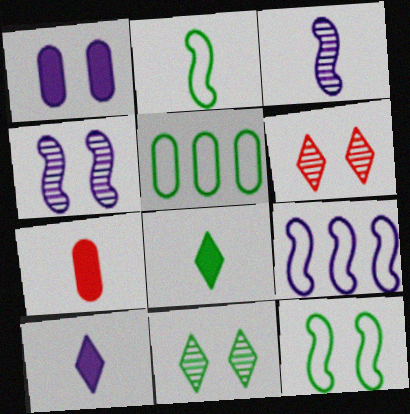[[1, 6, 12], 
[7, 9, 11]]